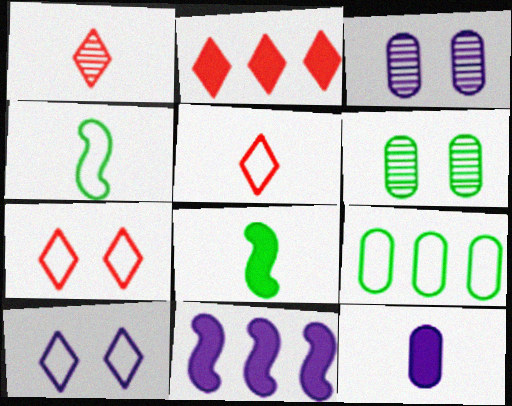[[1, 2, 7], 
[1, 4, 12], 
[2, 3, 4], 
[5, 6, 11]]